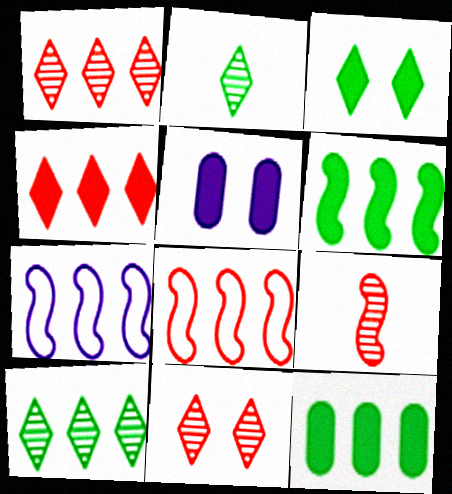[[1, 7, 12], 
[2, 5, 8]]